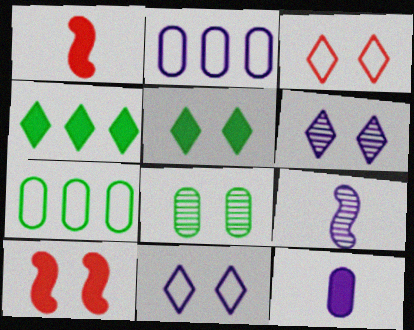[[1, 6, 7], 
[3, 5, 6], 
[4, 10, 12], 
[8, 10, 11]]